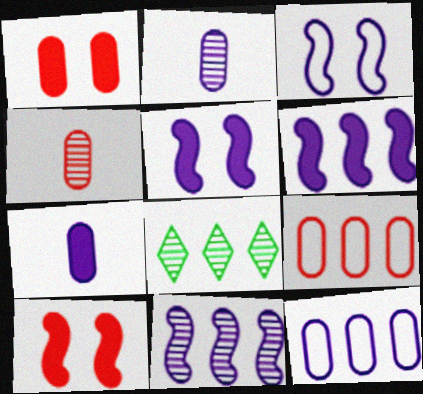[[1, 4, 9], 
[6, 8, 9]]